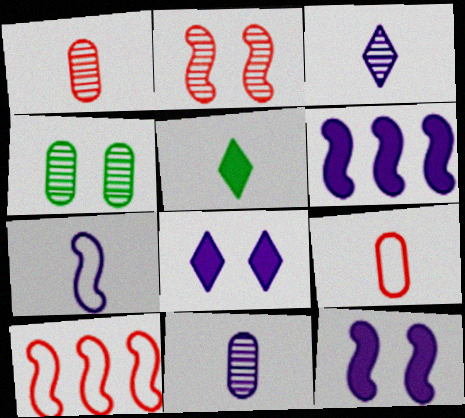[[1, 5, 7]]